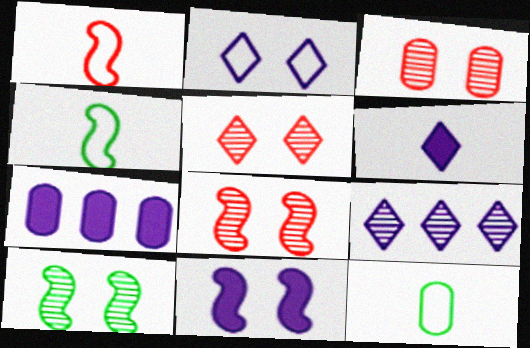[[2, 6, 9], 
[3, 5, 8], 
[3, 7, 12], 
[4, 5, 7], 
[6, 7, 11]]